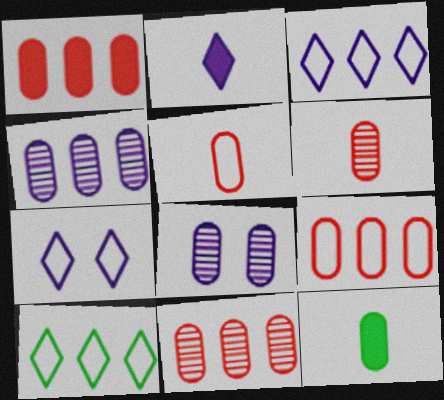[[1, 9, 11], 
[8, 9, 12]]